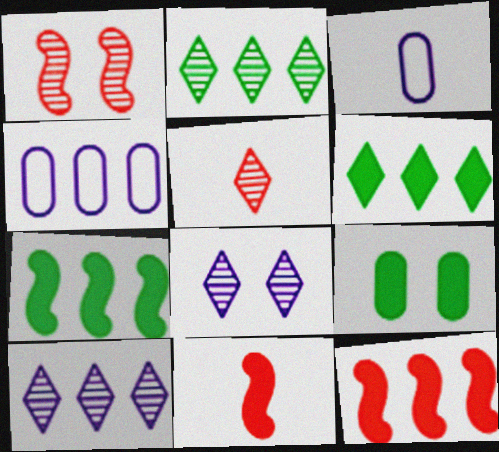[[1, 3, 6], 
[2, 4, 12], 
[2, 5, 8]]